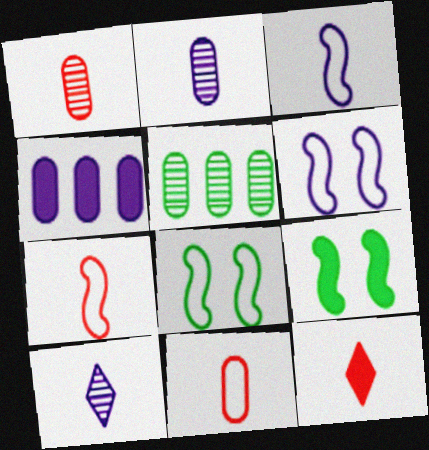[[1, 7, 12], 
[4, 6, 10], 
[4, 9, 12], 
[5, 6, 12]]